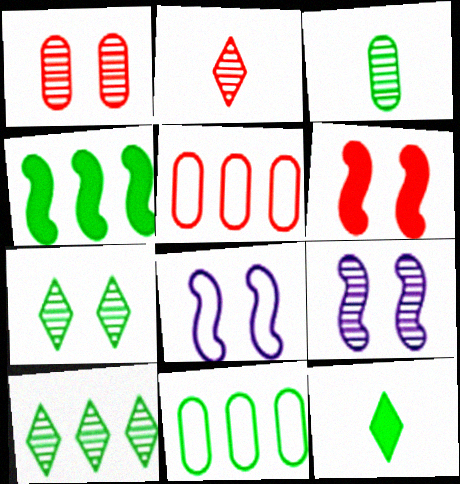[[1, 7, 9], 
[2, 5, 6], 
[4, 10, 11], 
[5, 9, 12]]